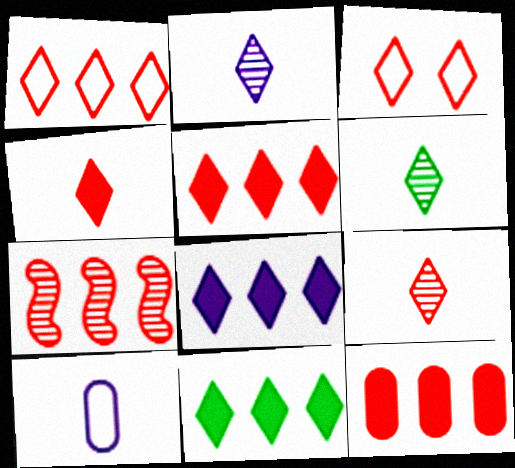[[1, 7, 12], 
[2, 3, 11], 
[2, 6, 9], 
[3, 5, 9], 
[3, 6, 8], 
[5, 8, 11]]